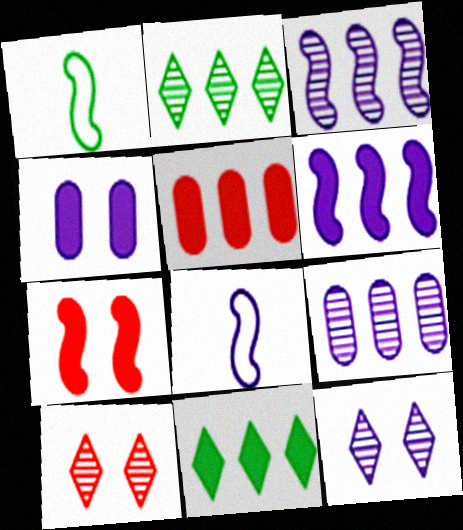[[1, 3, 7], 
[1, 5, 12], 
[5, 6, 11]]